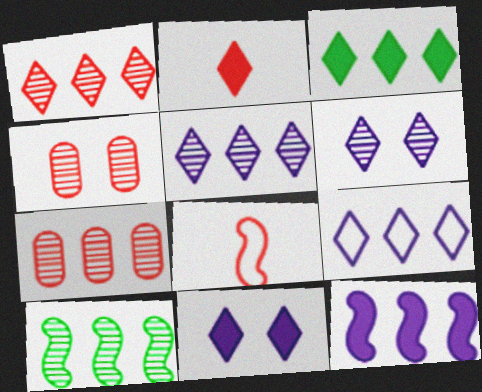[[1, 3, 9], 
[2, 3, 11], 
[5, 7, 10]]